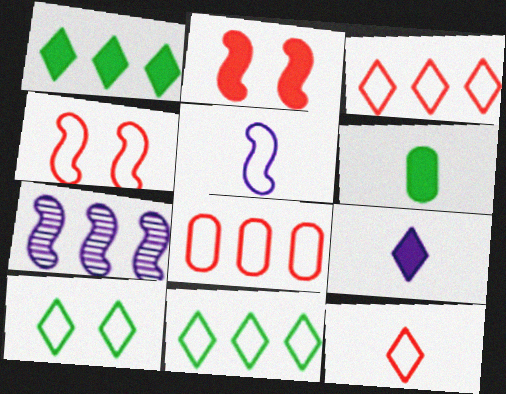[[1, 7, 8], 
[4, 8, 12], 
[5, 8, 10]]